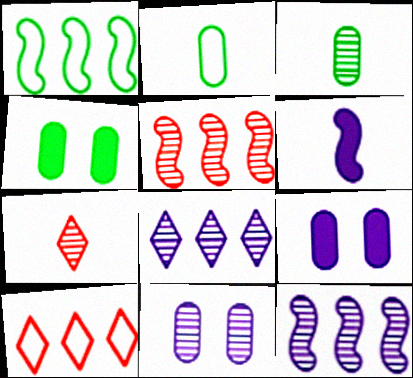[[1, 7, 9], 
[2, 6, 7]]